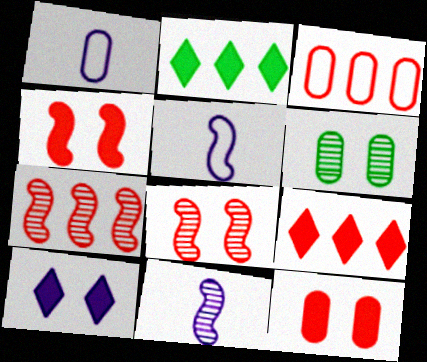[[1, 2, 8], 
[3, 7, 9], 
[5, 6, 9]]